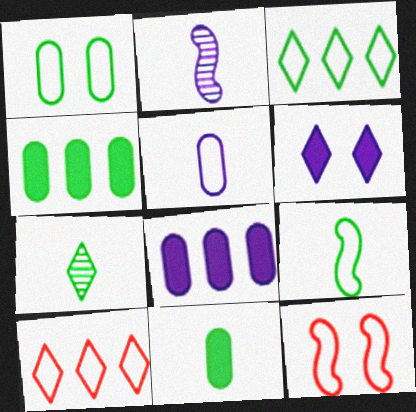[[1, 3, 9], 
[3, 5, 12], 
[6, 7, 10], 
[7, 8, 12], 
[7, 9, 11]]